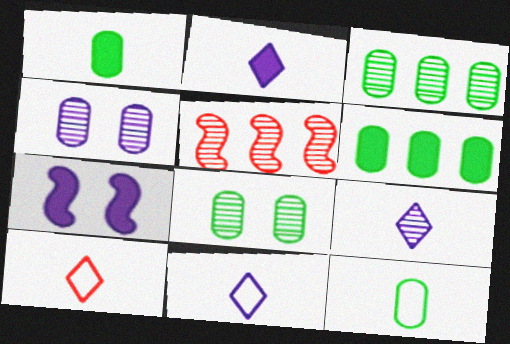[[2, 9, 11], 
[3, 7, 10], 
[5, 8, 9], 
[6, 8, 12]]